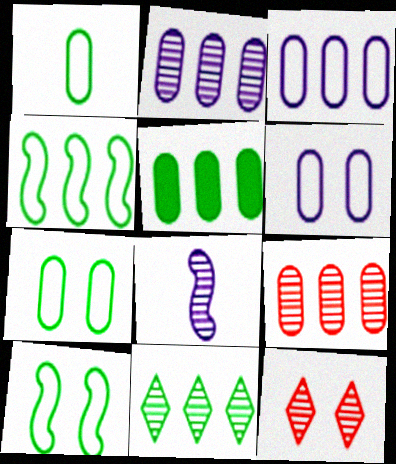[[3, 5, 9], 
[4, 5, 11]]